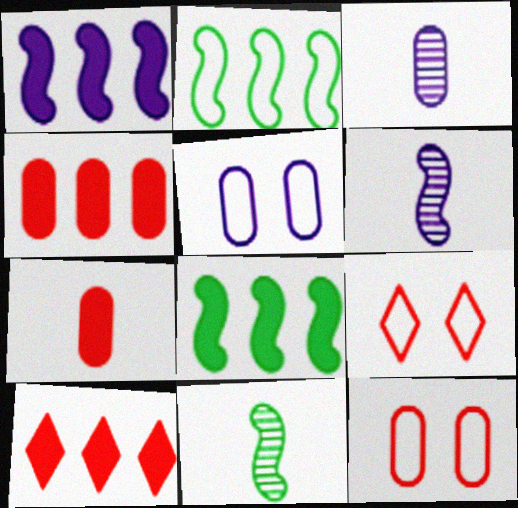[[3, 8, 9], 
[5, 10, 11]]